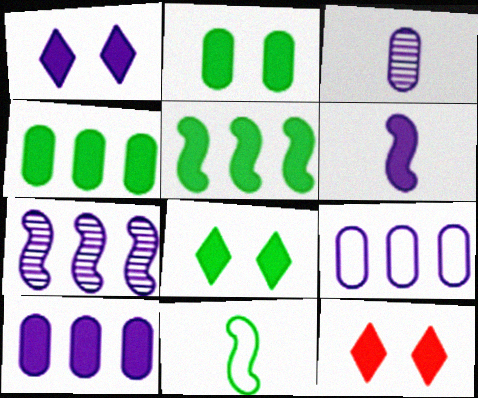[[1, 6, 10], 
[1, 8, 12], 
[4, 6, 12]]